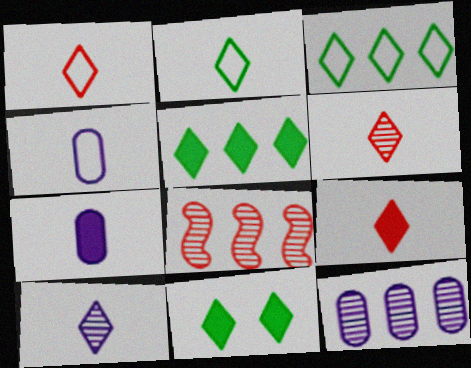[[1, 6, 9], 
[2, 9, 10], 
[4, 8, 11]]